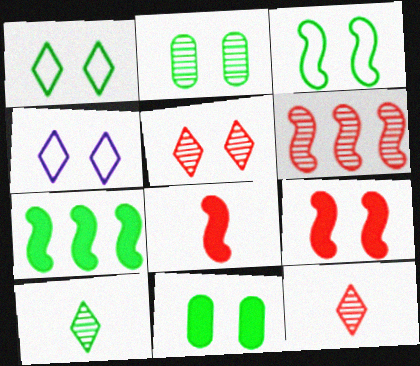[[2, 4, 9]]